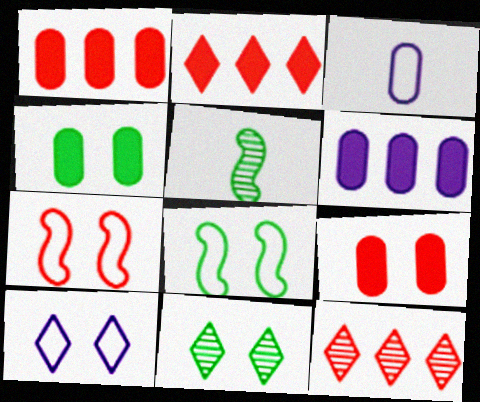[[1, 5, 10], 
[4, 8, 11]]